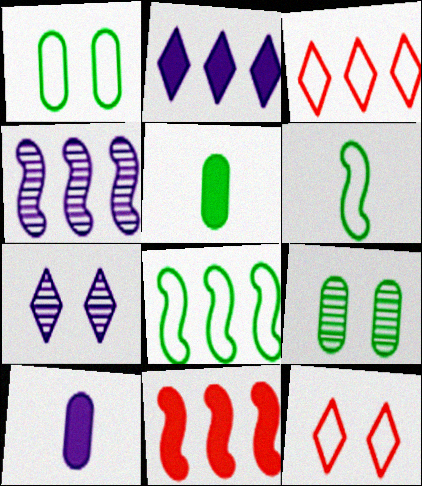[[4, 5, 12], 
[4, 8, 11]]